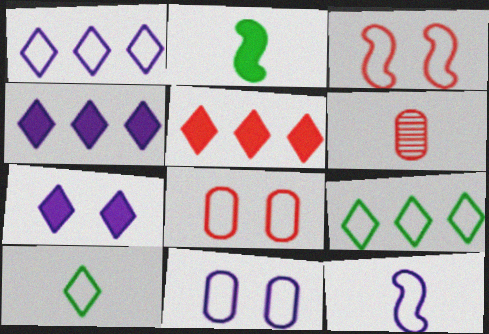[[1, 11, 12], 
[3, 5, 6], 
[8, 9, 12]]